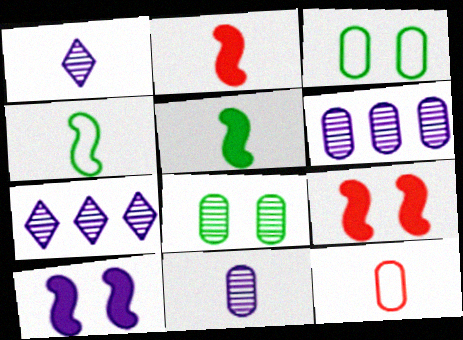[[1, 5, 12], 
[2, 3, 7]]